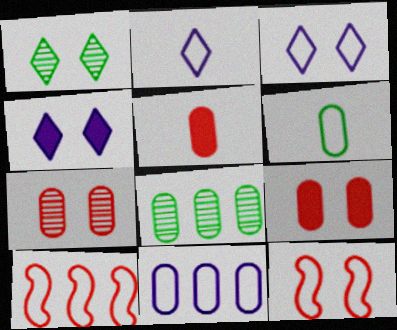[[3, 6, 10]]